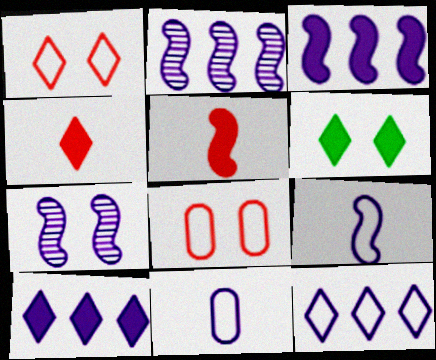[[3, 7, 9], 
[4, 6, 10], 
[6, 7, 8], 
[7, 10, 11]]